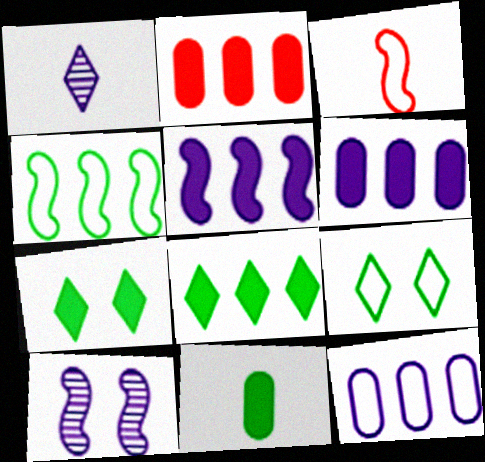[[1, 3, 11], 
[2, 5, 8], 
[3, 9, 12]]